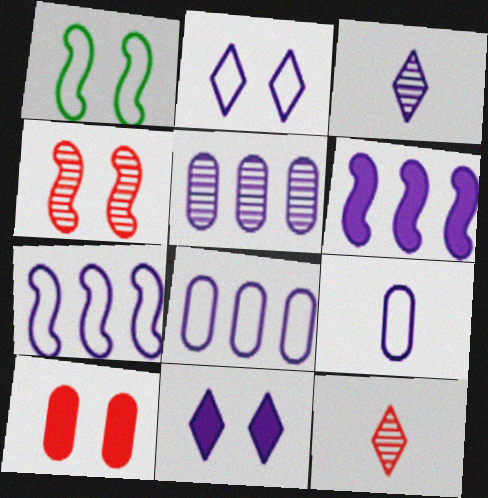[[2, 7, 9]]